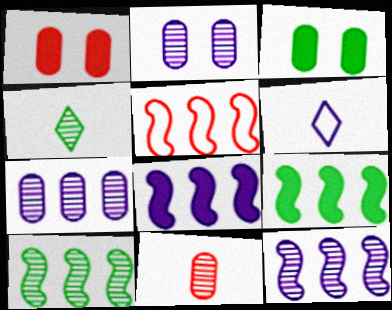[[1, 6, 10], 
[2, 6, 8], 
[5, 8, 10], 
[5, 9, 12]]